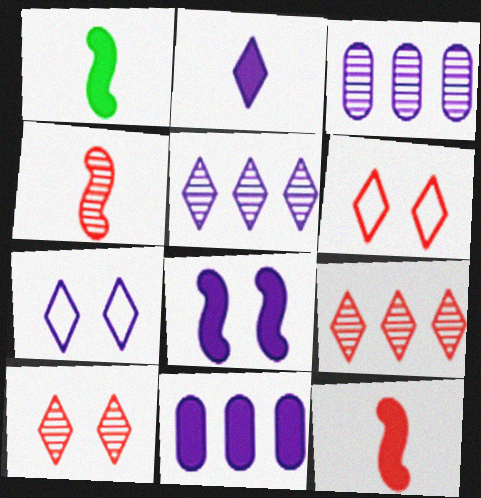[[1, 3, 6], 
[2, 5, 7], 
[2, 8, 11]]